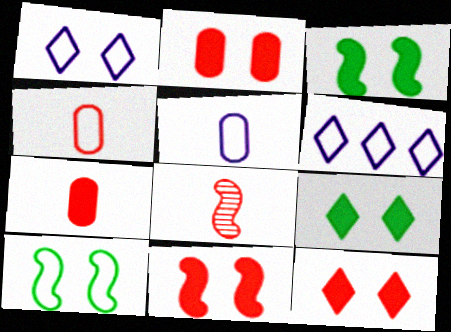[[2, 11, 12], 
[4, 6, 10]]